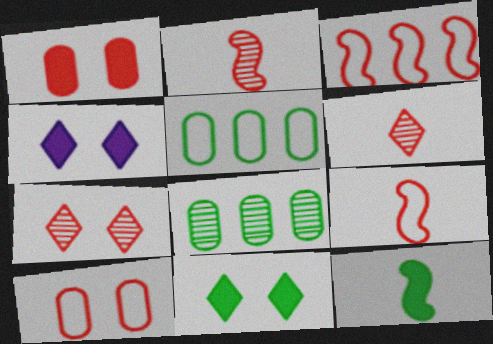[[1, 3, 6], 
[2, 4, 5], 
[4, 8, 9]]